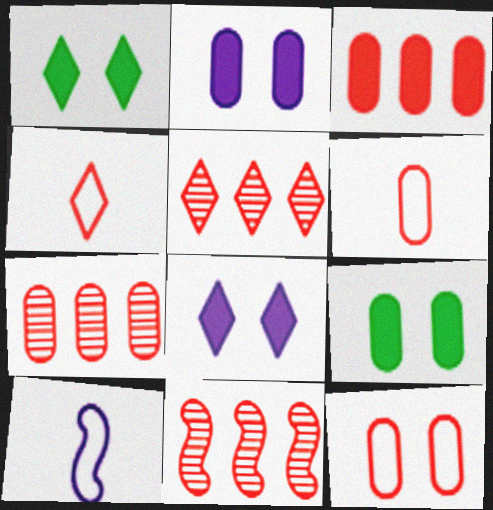[[1, 7, 10], 
[5, 7, 11], 
[5, 9, 10]]